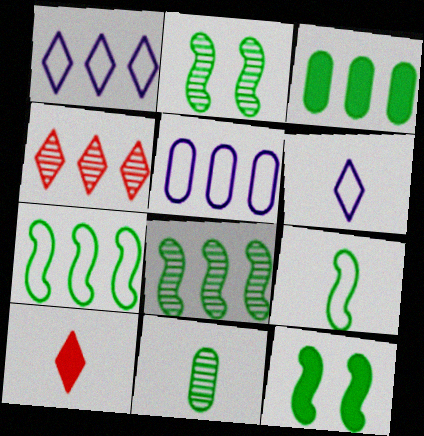[[2, 5, 10], 
[8, 9, 12]]